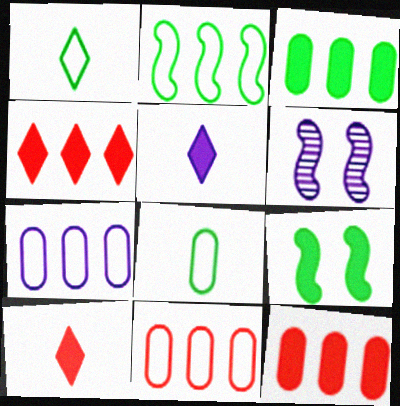[[1, 6, 12], 
[4, 6, 8], 
[5, 6, 7], 
[5, 9, 12]]